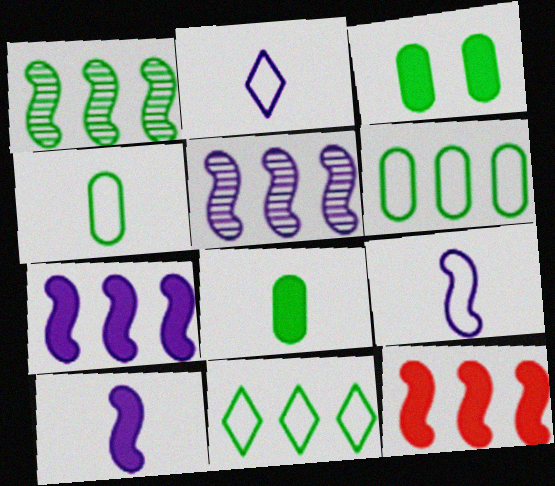[]